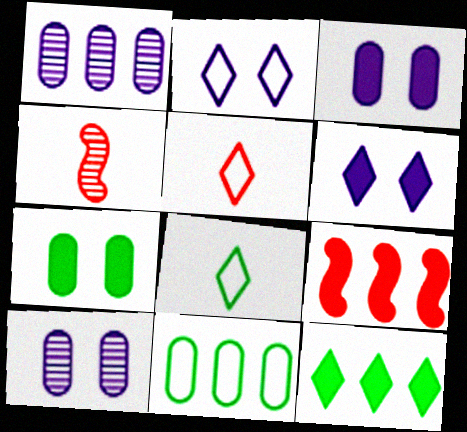[[4, 6, 11], 
[8, 9, 10]]